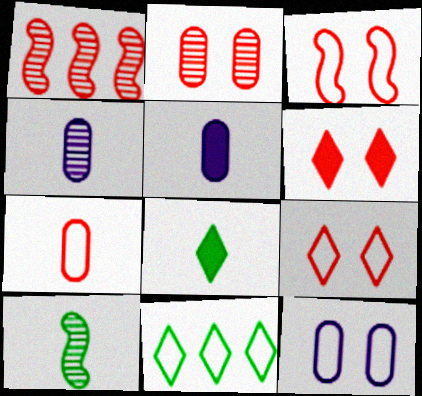[[1, 6, 7], 
[1, 8, 12], 
[2, 3, 6]]